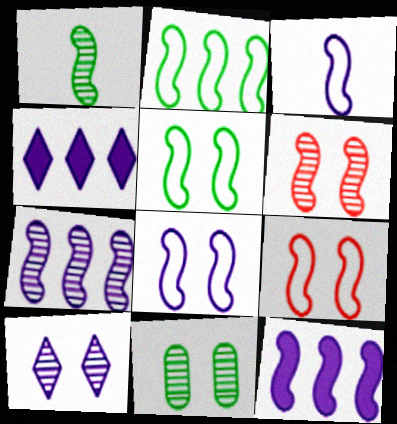[[1, 6, 7], 
[1, 9, 12], 
[2, 3, 9], 
[5, 8, 9], 
[6, 10, 11]]